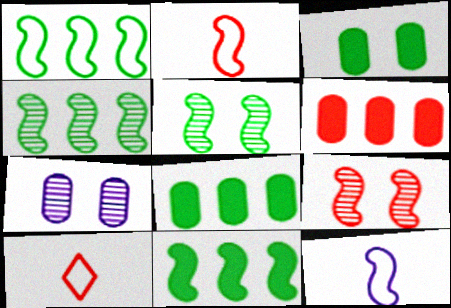[[1, 4, 11], 
[6, 9, 10], 
[7, 10, 11], 
[9, 11, 12]]